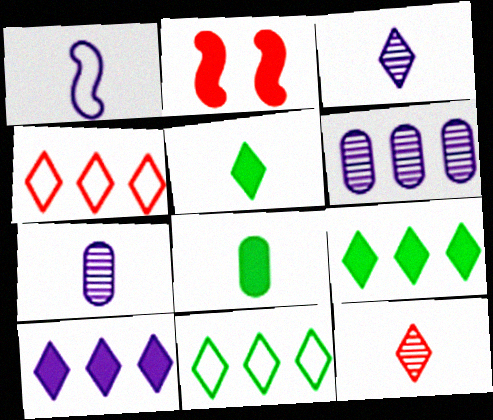[[1, 8, 12], 
[2, 7, 11], 
[2, 8, 10]]